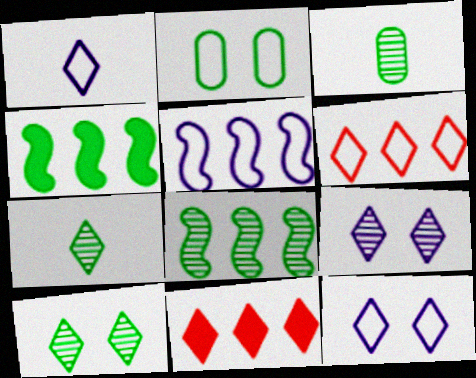[[1, 10, 11], 
[2, 4, 7], 
[3, 8, 10], 
[7, 11, 12]]